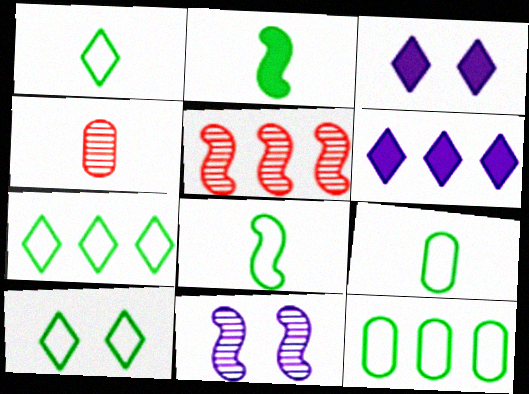[[1, 7, 10], 
[1, 8, 9], 
[3, 5, 9], 
[5, 6, 12], 
[8, 10, 12]]